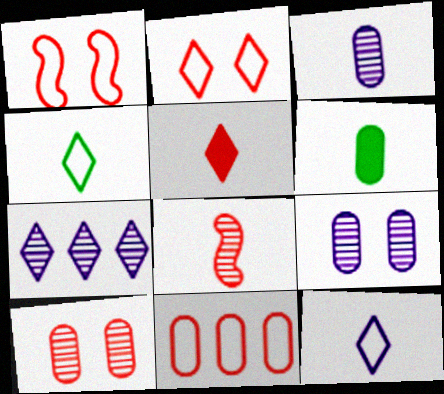[[1, 6, 7], 
[6, 8, 12], 
[6, 9, 11]]